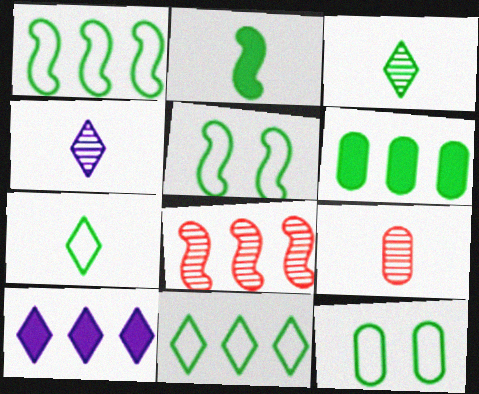[[1, 7, 12], 
[3, 5, 6], 
[5, 9, 10]]